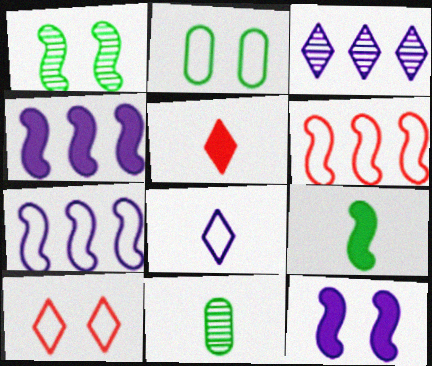[[2, 6, 8], 
[4, 10, 11]]